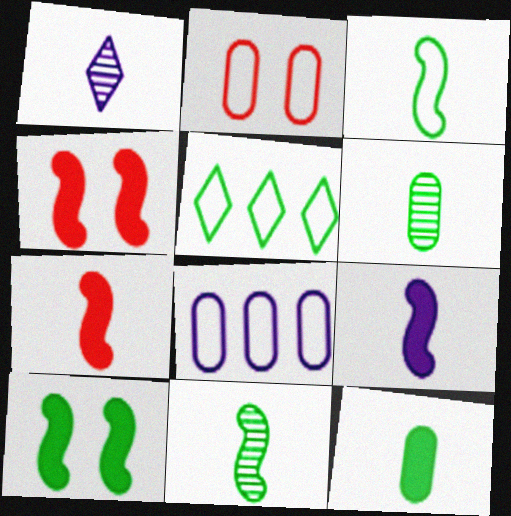[[5, 6, 10]]